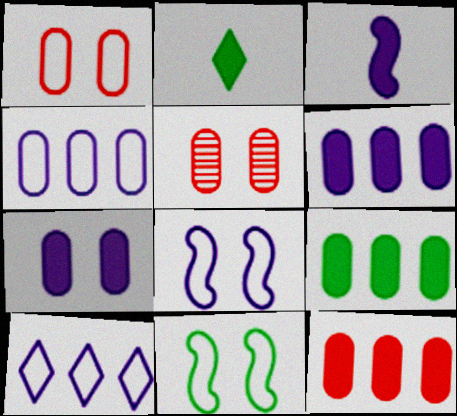[[6, 9, 12]]